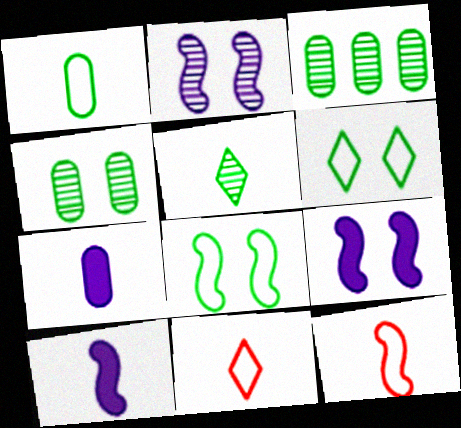[[3, 9, 11], 
[5, 7, 12]]